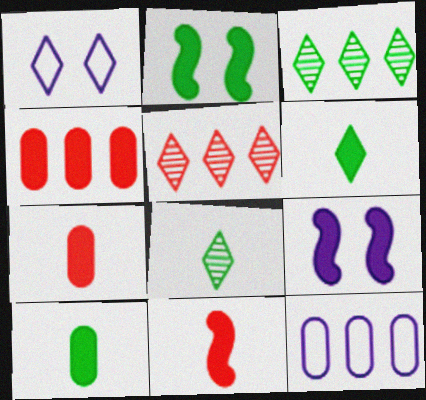[[1, 5, 6], 
[4, 6, 9]]